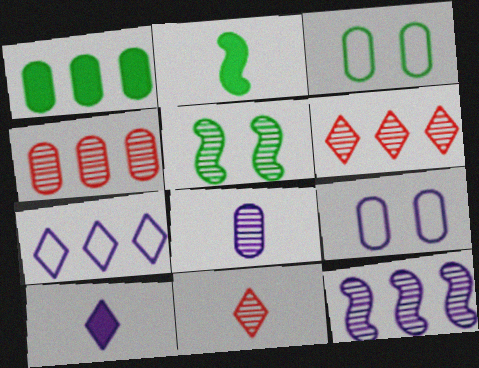[[2, 6, 9], 
[5, 6, 8], 
[9, 10, 12]]